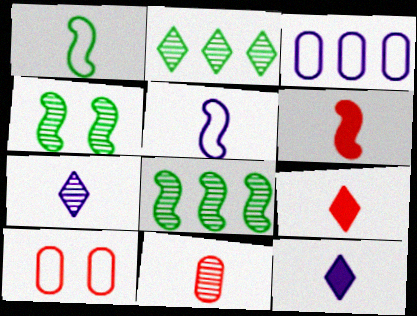[[1, 11, 12], 
[3, 4, 9], 
[8, 10, 12]]